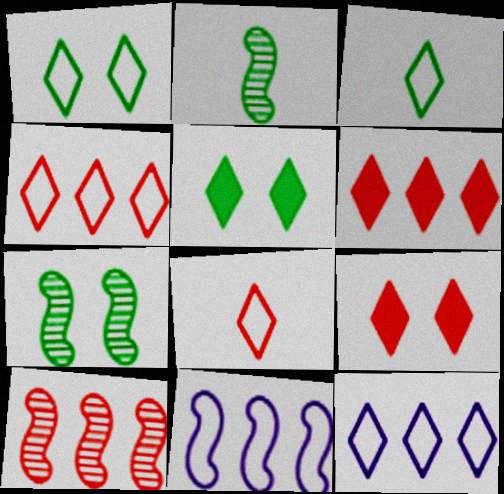[[1, 8, 12]]